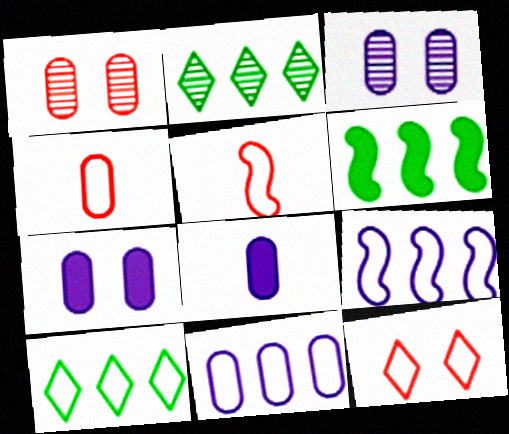[[2, 5, 7], 
[3, 8, 11]]